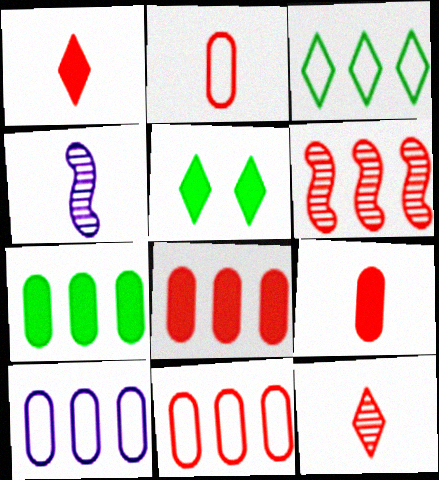[[4, 5, 11]]